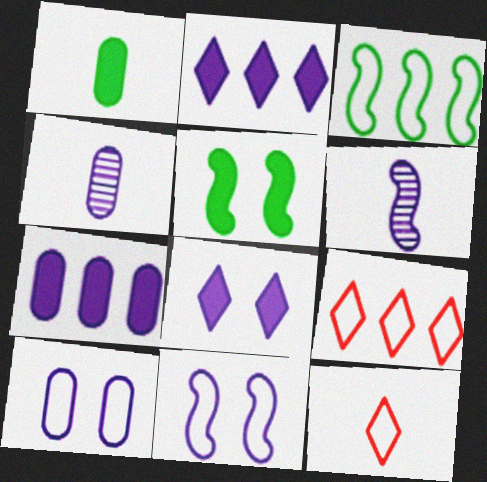[[1, 6, 12], 
[2, 4, 11], 
[2, 6, 10], 
[3, 10, 12], 
[4, 5, 9], 
[4, 7, 10]]